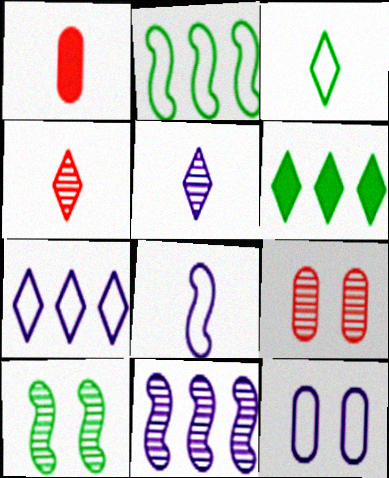[[1, 7, 10], 
[6, 8, 9], 
[7, 8, 12]]